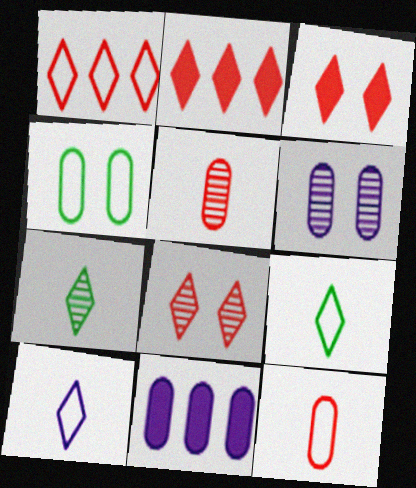[[4, 5, 11]]